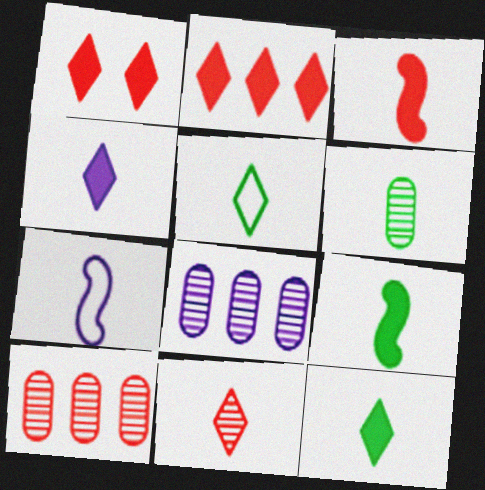[[4, 5, 11], 
[5, 6, 9]]